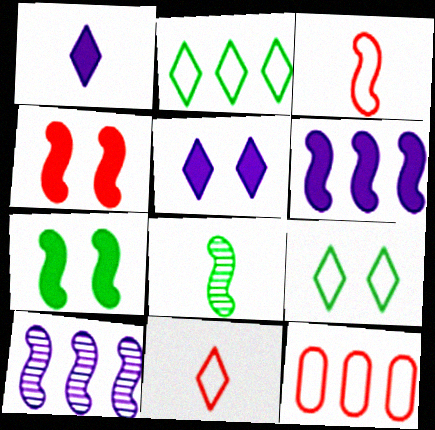[[3, 7, 10], 
[5, 8, 12]]